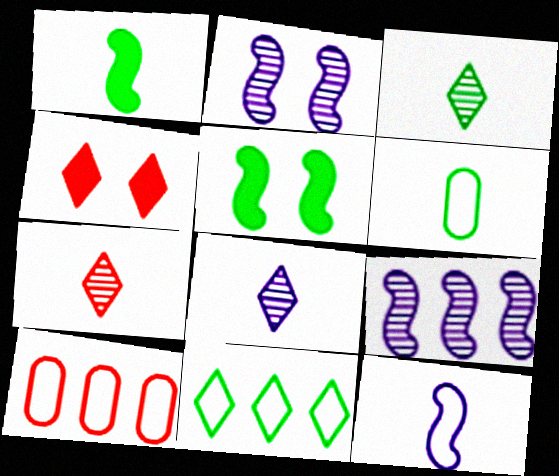[[1, 3, 6], 
[3, 7, 8], 
[4, 6, 9], 
[4, 8, 11], 
[5, 8, 10]]